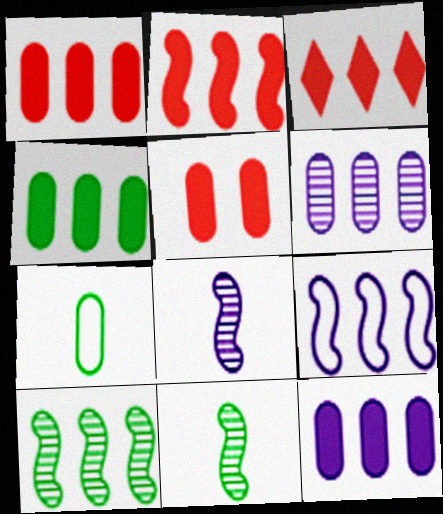[[1, 2, 3], 
[1, 4, 12], 
[2, 9, 10], 
[5, 6, 7]]